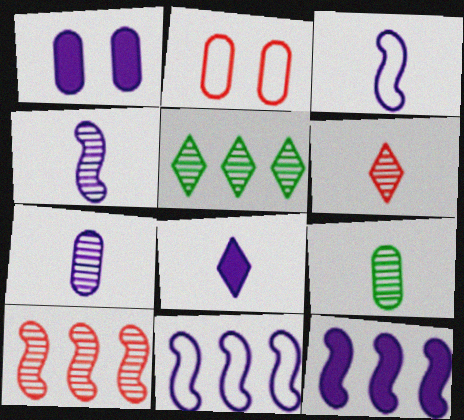[[1, 8, 12], 
[3, 7, 8], 
[4, 6, 9]]